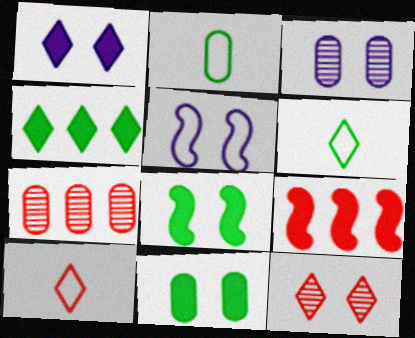[[1, 3, 5], 
[3, 6, 9], 
[5, 11, 12]]